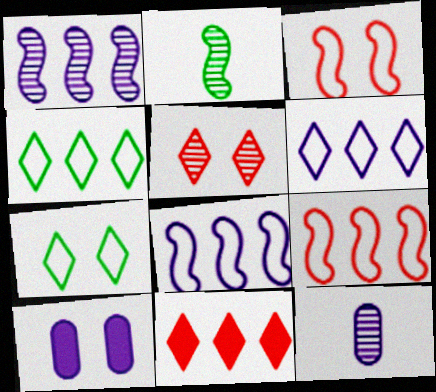[]